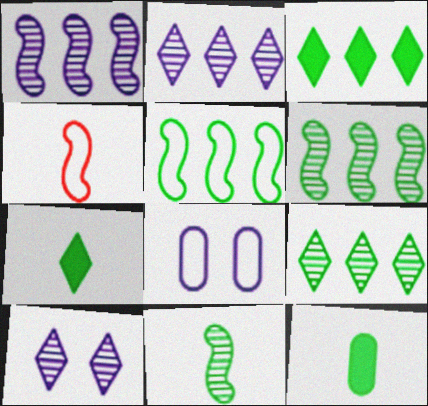[]